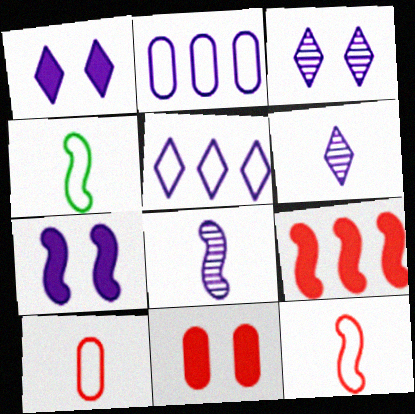[[1, 2, 8], 
[1, 5, 6], 
[2, 6, 7]]